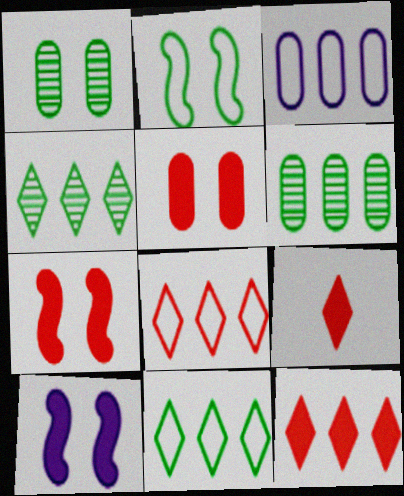[]